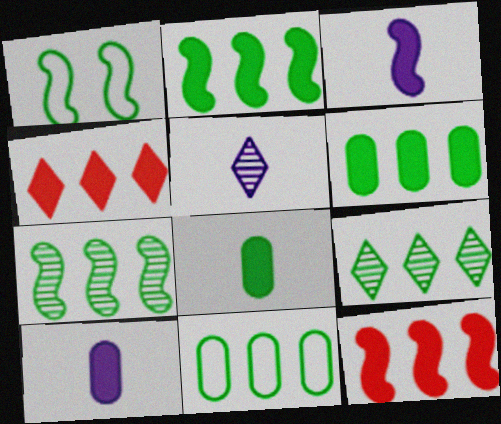[[1, 8, 9], 
[2, 9, 11]]